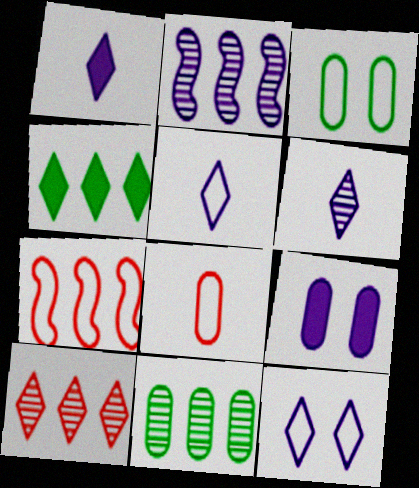[[1, 5, 6], 
[2, 5, 9], 
[2, 10, 11], 
[3, 5, 7], 
[8, 9, 11]]